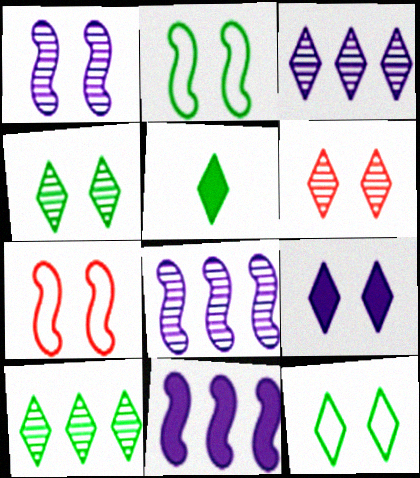[[5, 10, 12], 
[6, 9, 12]]